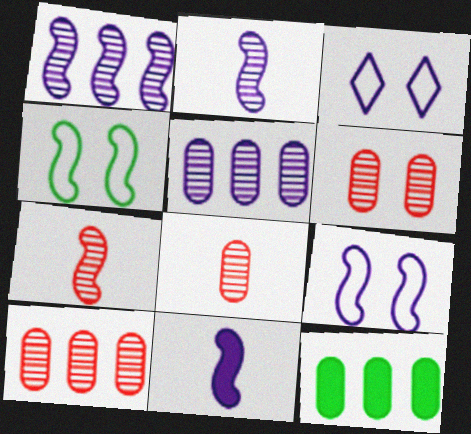[[1, 9, 11], 
[3, 5, 11], 
[3, 7, 12], 
[6, 8, 10]]